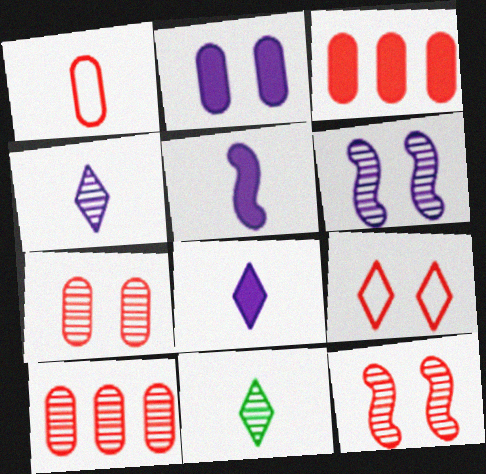[[1, 3, 7], 
[1, 5, 11], 
[6, 10, 11]]